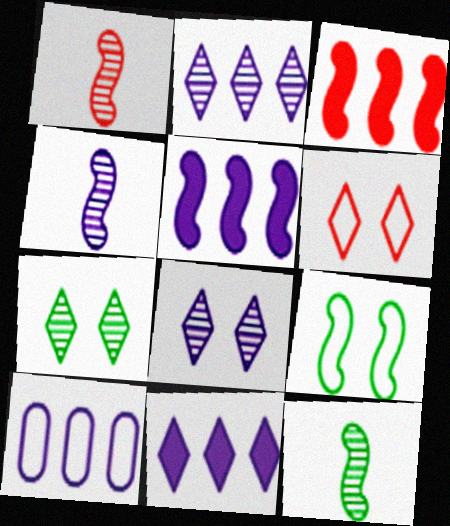[[1, 4, 12], 
[1, 5, 9], 
[2, 5, 10], 
[3, 4, 9]]